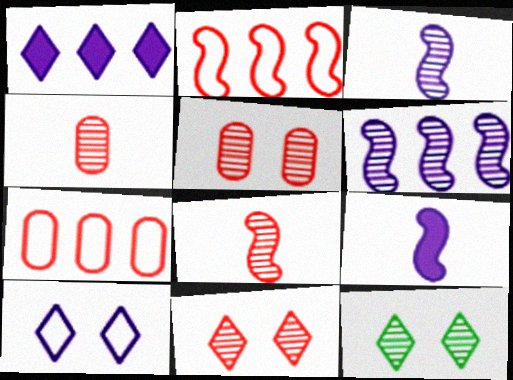[[4, 6, 12], 
[7, 9, 12]]